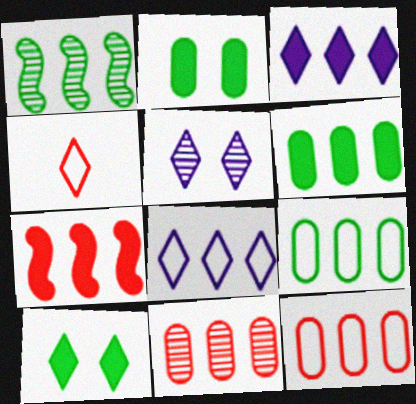[[1, 3, 12], 
[3, 6, 7]]